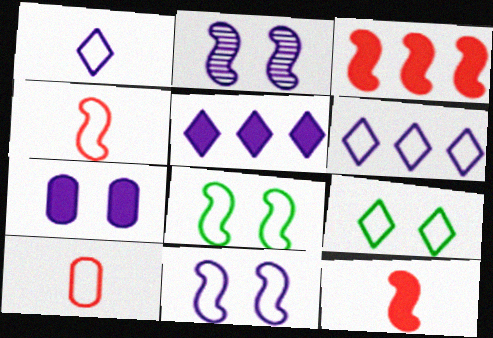[[6, 8, 10]]